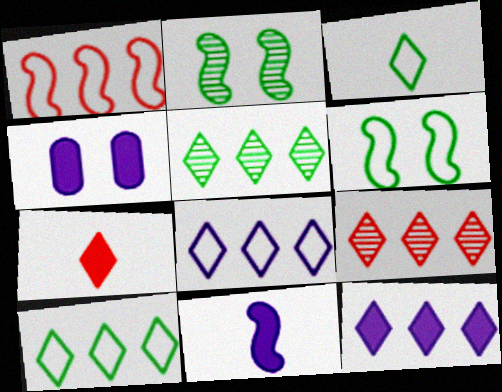[[1, 2, 11], 
[4, 11, 12], 
[9, 10, 12]]